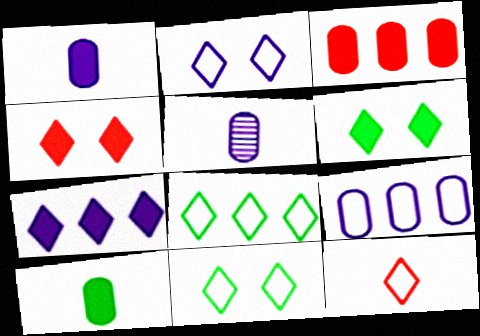[[2, 8, 12]]